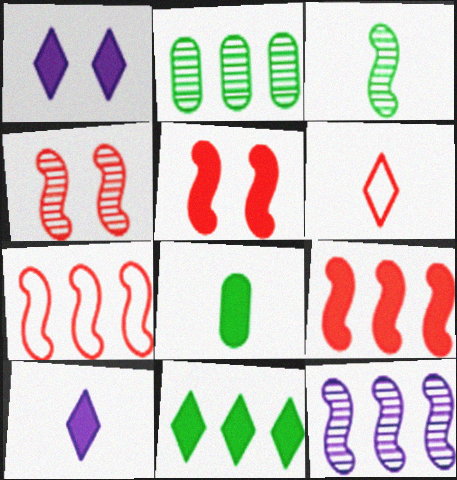[[1, 8, 9], 
[3, 4, 12]]